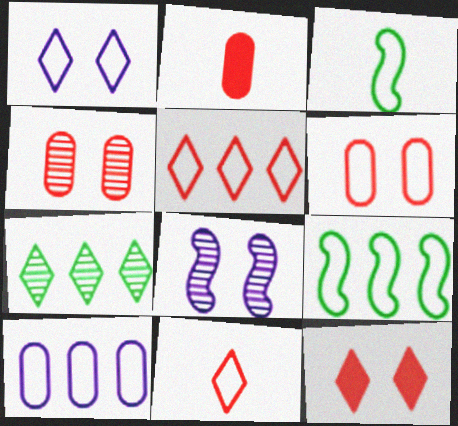[[5, 9, 10]]